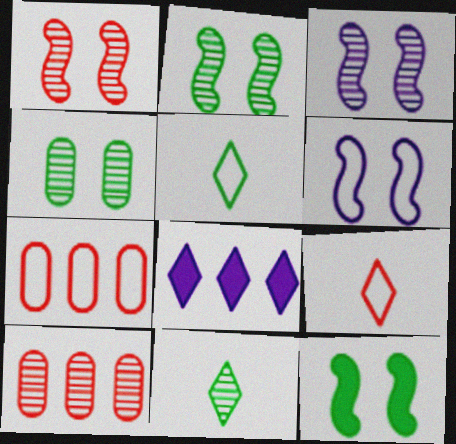[[1, 2, 3], 
[1, 6, 12], 
[3, 10, 11], 
[5, 6, 7]]